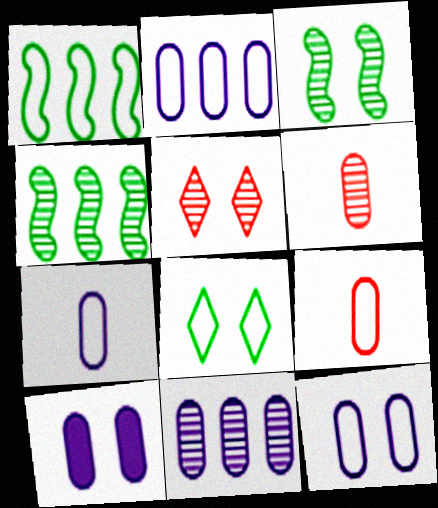[[2, 7, 12], 
[7, 10, 11]]